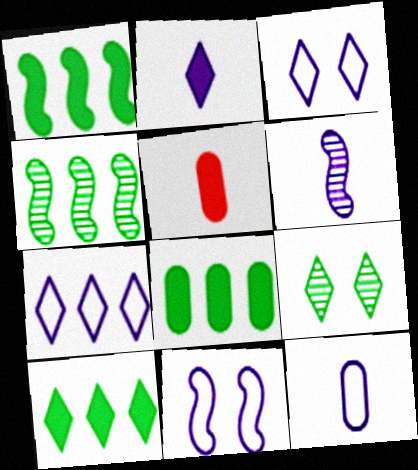[[1, 8, 10], 
[2, 6, 12], 
[3, 4, 5], 
[7, 11, 12]]